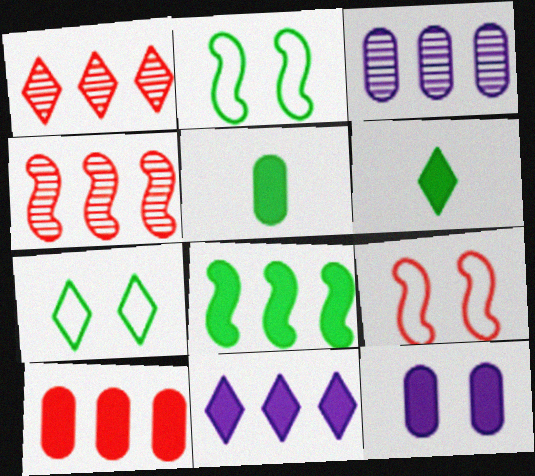[[3, 6, 9], 
[5, 10, 12], 
[8, 10, 11]]